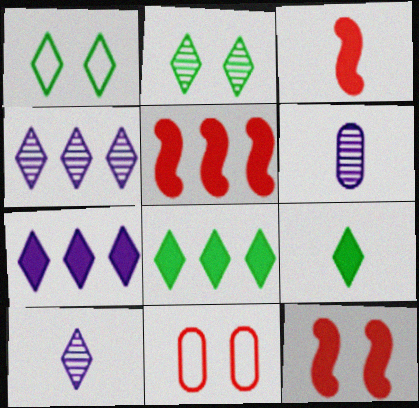[[1, 5, 6], 
[3, 5, 12]]